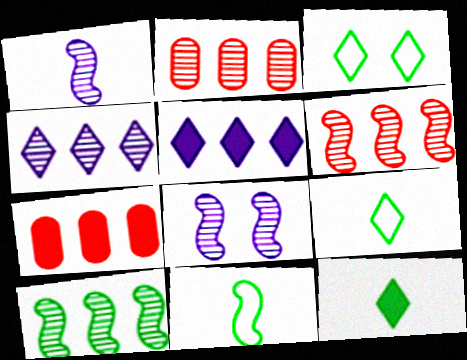[[1, 3, 7], 
[2, 4, 10], 
[7, 8, 9]]